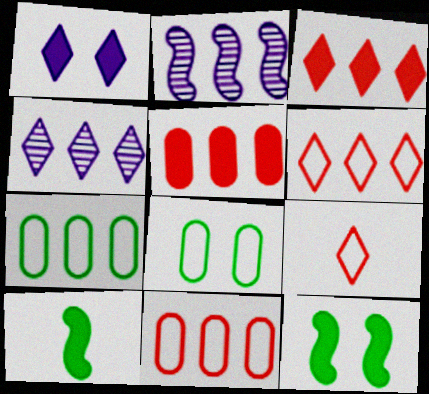[[1, 5, 10], 
[2, 3, 7]]